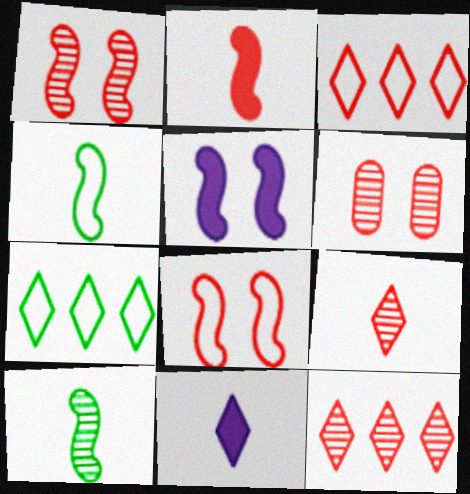[[2, 3, 6]]